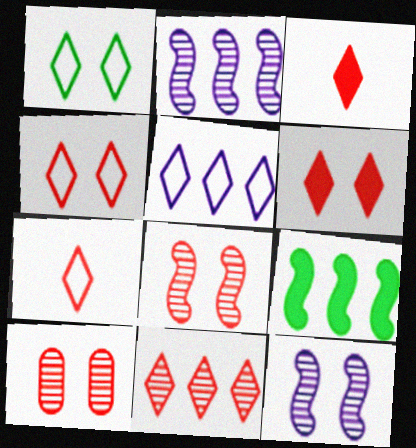[[1, 5, 7], 
[3, 4, 11], 
[6, 7, 11]]